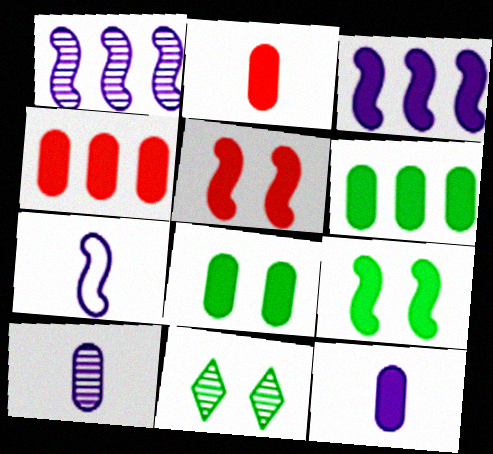[[4, 7, 11], 
[4, 8, 12]]